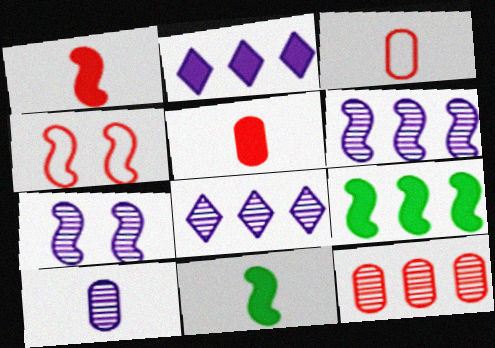[[4, 6, 11], 
[7, 8, 10]]